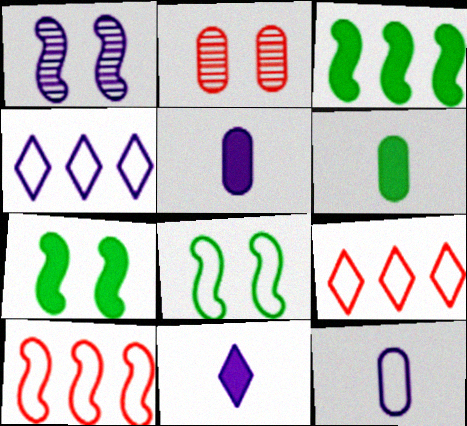[[1, 4, 5], 
[1, 6, 9], 
[8, 9, 12]]